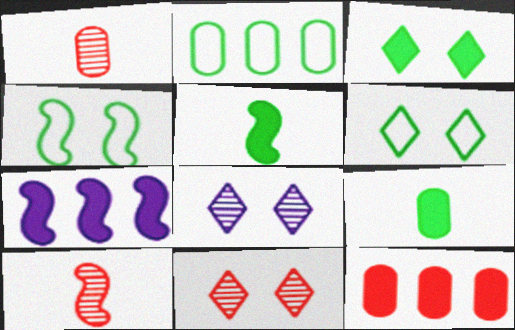[[1, 6, 7], 
[4, 7, 10]]